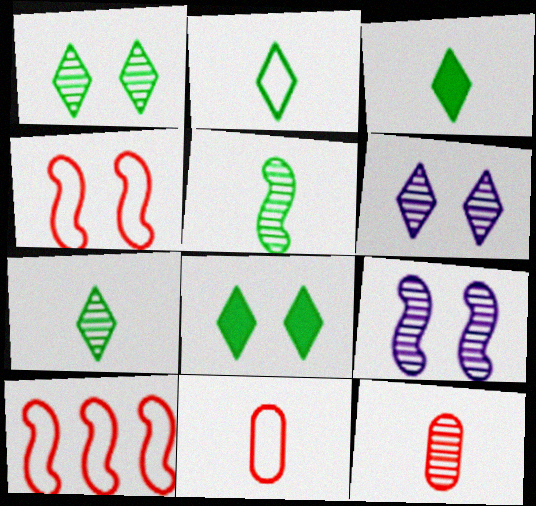[[2, 3, 7]]